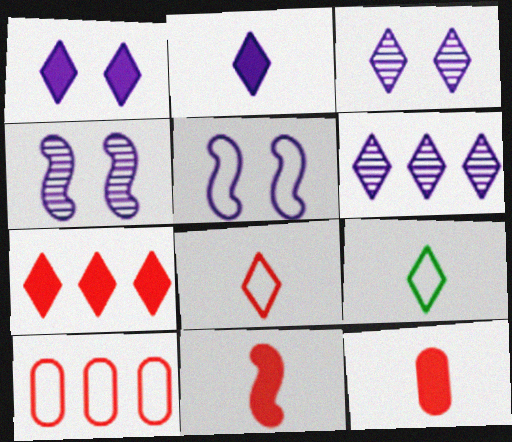[[3, 7, 9], 
[5, 9, 10]]